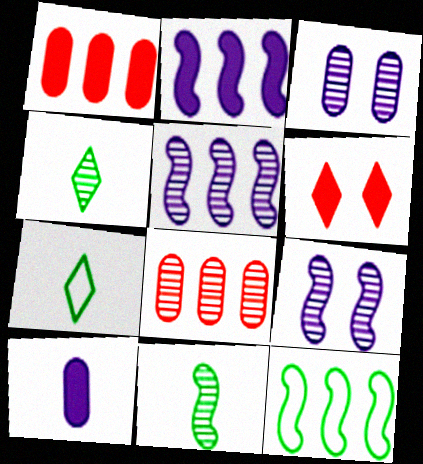[[1, 7, 9], 
[4, 8, 9]]